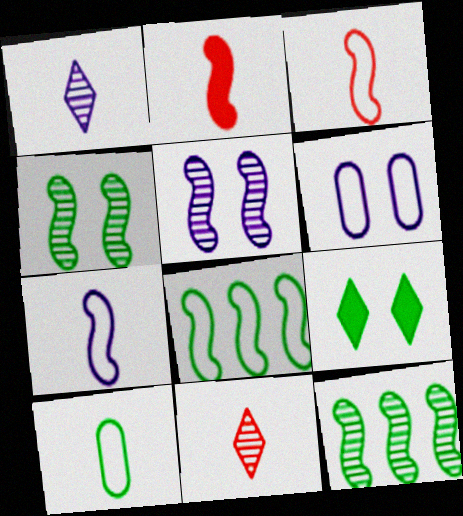[[1, 2, 10], 
[2, 5, 8], 
[9, 10, 12]]